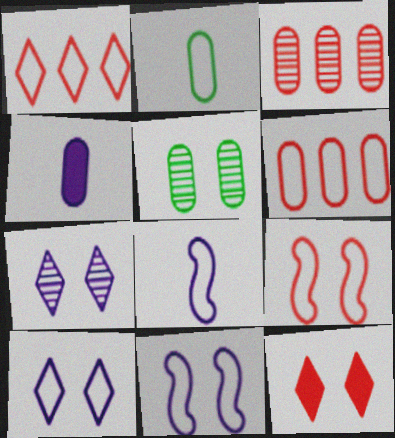[[1, 2, 11], 
[4, 5, 6], 
[5, 11, 12]]